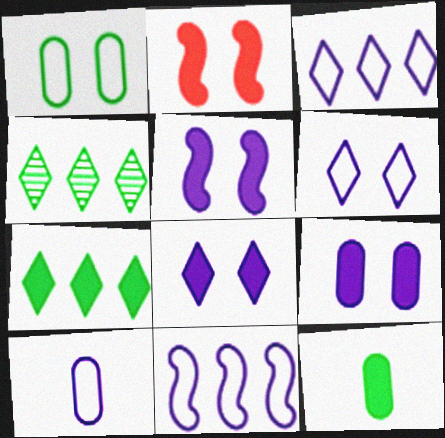[[2, 4, 10], 
[5, 8, 9], 
[6, 10, 11]]